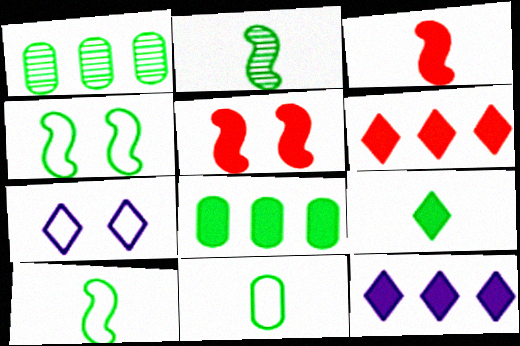[[1, 3, 7], 
[1, 4, 9], 
[2, 9, 11]]